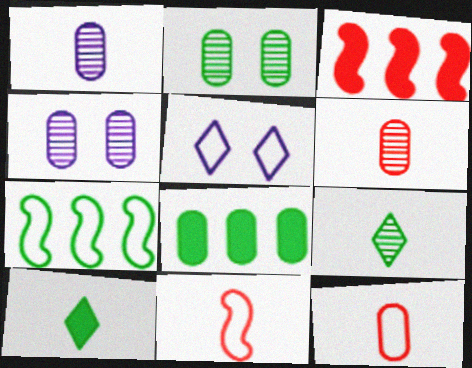[[1, 10, 11], 
[2, 7, 10], 
[4, 8, 12], 
[5, 7, 12]]